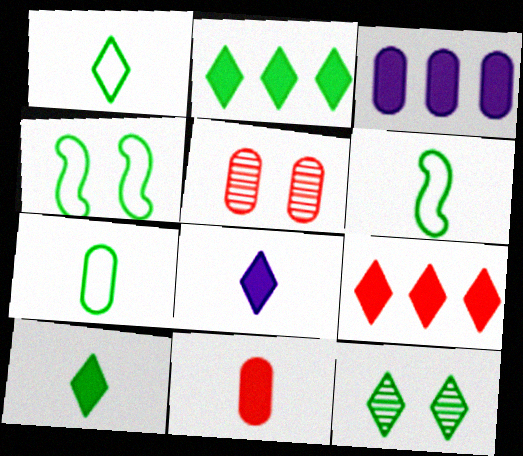[[1, 2, 12], 
[1, 6, 7], 
[3, 5, 7]]